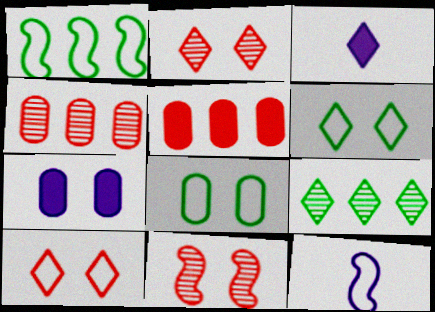[[3, 9, 10], 
[6, 7, 11]]